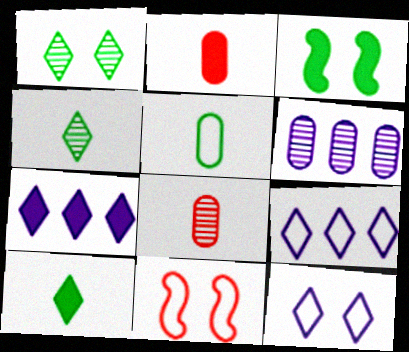[[2, 3, 7], 
[3, 8, 9], 
[5, 9, 11], 
[6, 10, 11]]